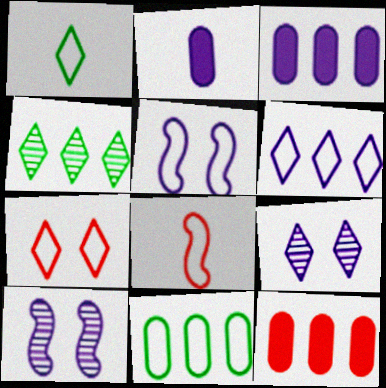[[1, 6, 7], 
[1, 10, 12], 
[2, 6, 10]]